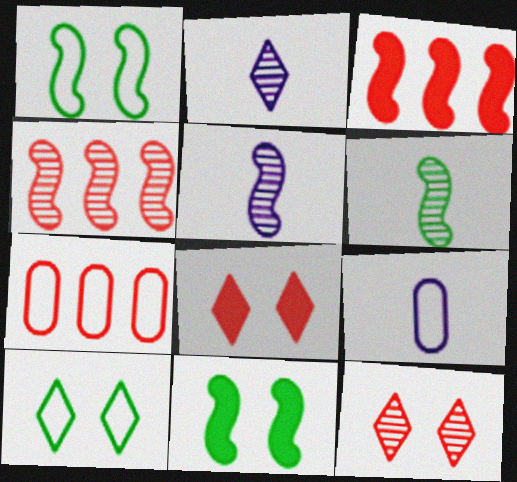[[1, 3, 5], 
[2, 7, 11]]